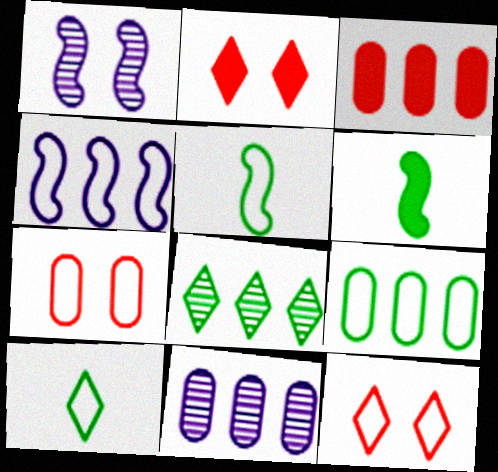[[1, 3, 10], 
[2, 5, 11], 
[3, 4, 8], 
[3, 9, 11], 
[4, 7, 10], 
[6, 11, 12]]